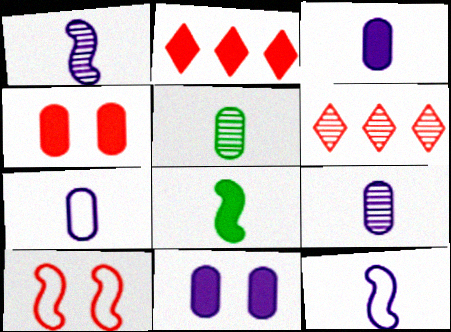[[2, 8, 11], 
[3, 7, 9]]